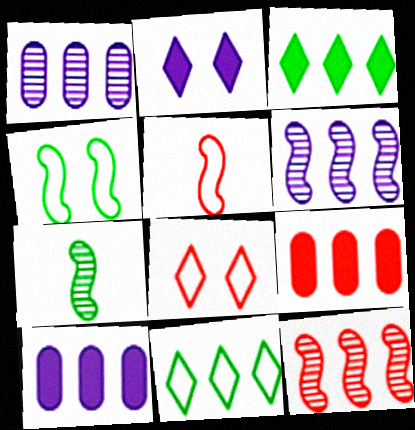[[6, 9, 11], 
[7, 8, 10], 
[10, 11, 12]]